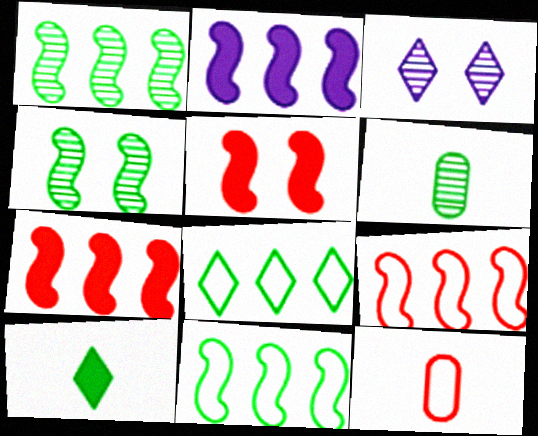[[1, 2, 9]]